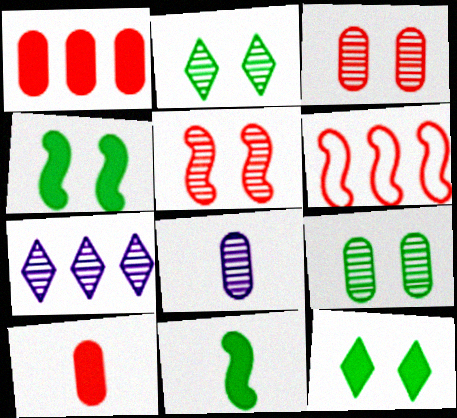[[6, 8, 12]]